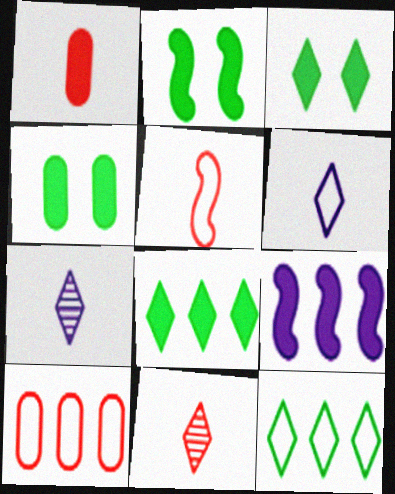[[1, 3, 9], 
[1, 5, 11], 
[2, 3, 4], 
[2, 7, 10]]